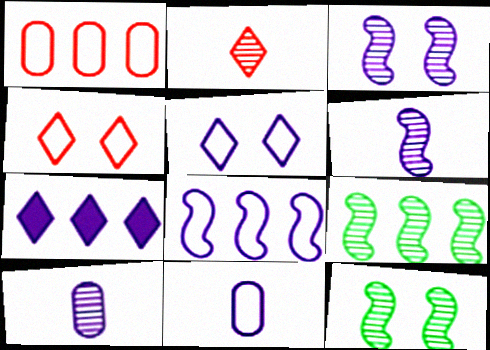[[1, 7, 9], 
[3, 7, 11], 
[5, 8, 11]]